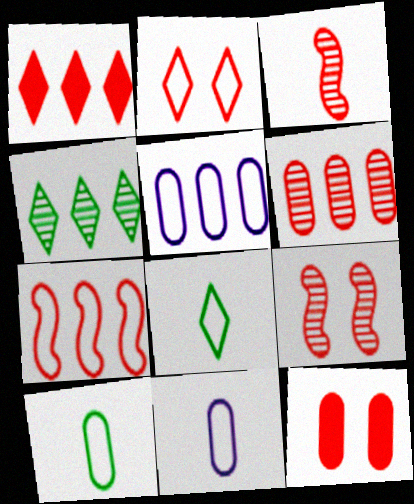[[1, 6, 7], 
[2, 9, 12]]